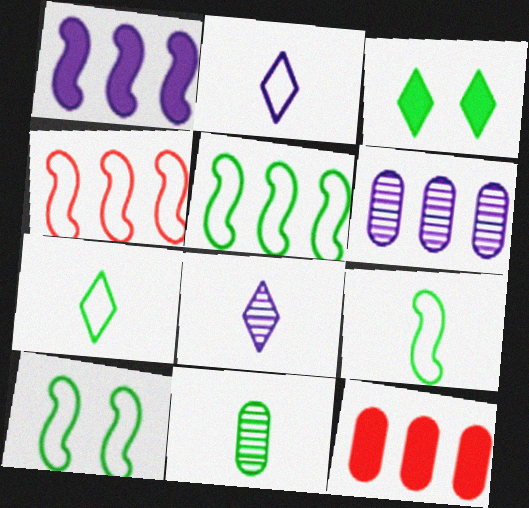[[3, 5, 11], 
[5, 9, 10], 
[8, 10, 12]]